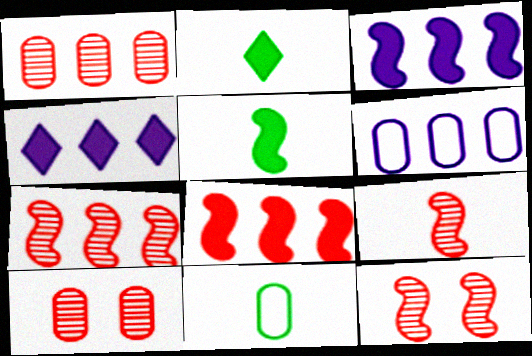[[2, 6, 12], 
[4, 11, 12], 
[7, 9, 12]]